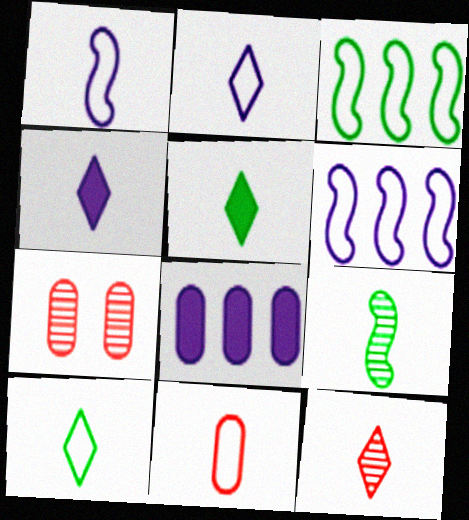[[1, 10, 11], 
[2, 5, 12], 
[3, 4, 7], 
[4, 9, 11], 
[4, 10, 12], 
[5, 6, 7]]